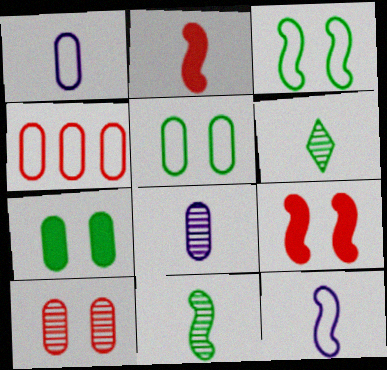[[1, 2, 6], 
[1, 4, 5], 
[2, 11, 12], 
[4, 7, 8]]